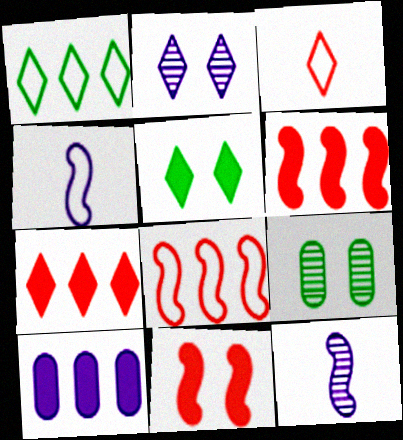[[2, 4, 10], 
[4, 7, 9]]